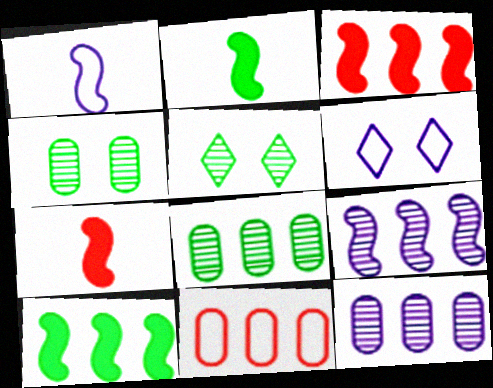[[6, 7, 8]]